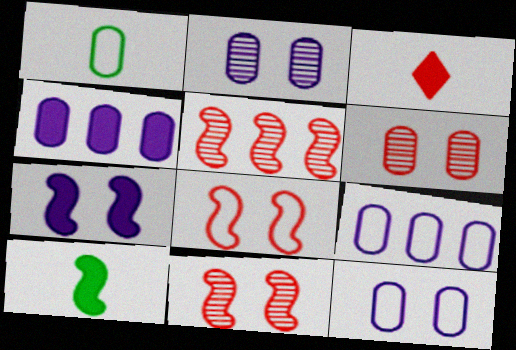[[1, 4, 6]]